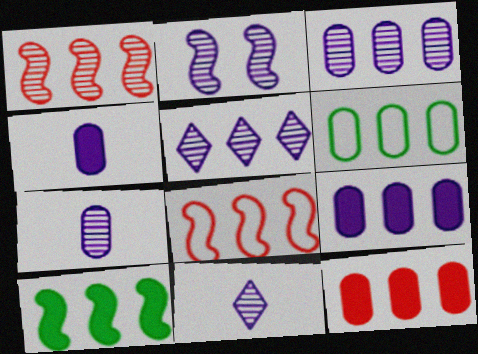[[2, 3, 11], 
[2, 5, 7], 
[3, 6, 12]]